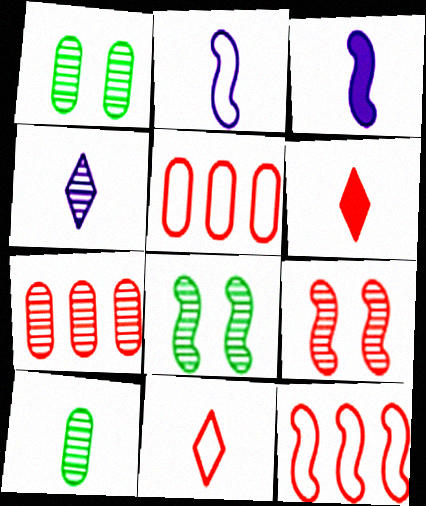[[2, 6, 10], 
[3, 8, 12], 
[3, 10, 11], 
[4, 7, 8], 
[5, 6, 9]]